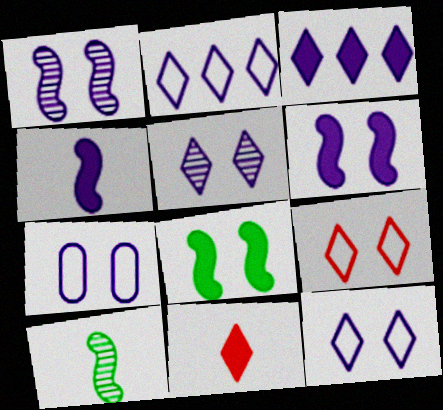[[5, 6, 7]]